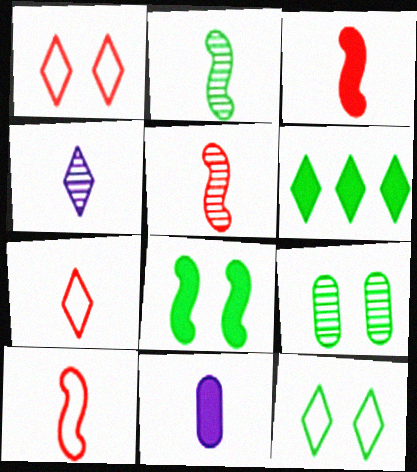[[1, 4, 6], 
[2, 7, 11], 
[3, 5, 10], 
[8, 9, 12]]